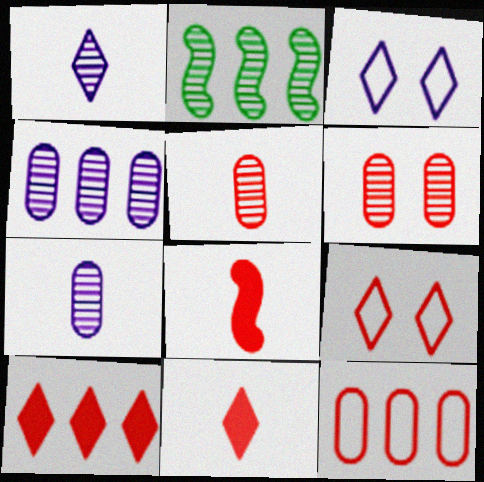[[1, 2, 6]]